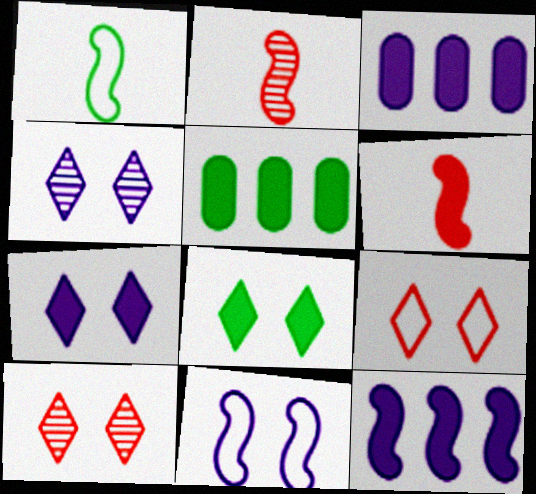[[1, 3, 10], 
[3, 6, 8], 
[4, 8, 9], 
[5, 6, 7]]